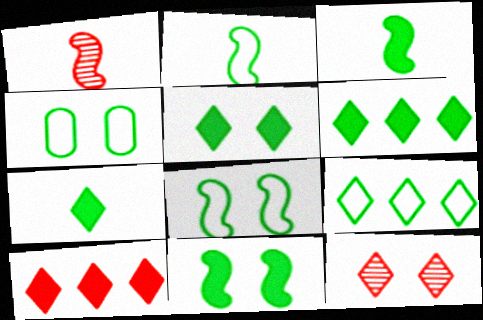[[2, 4, 9], 
[5, 6, 7]]